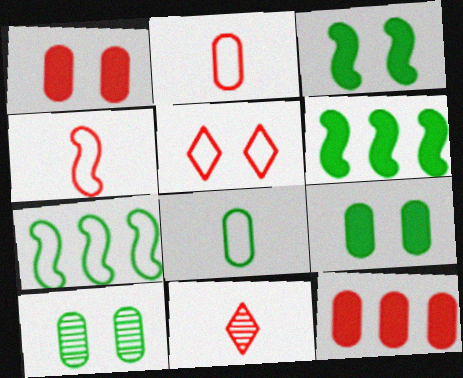[]